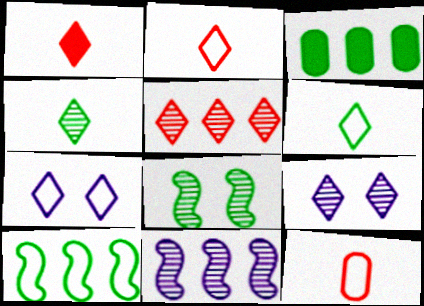[[3, 6, 8], 
[4, 5, 9], 
[7, 10, 12]]